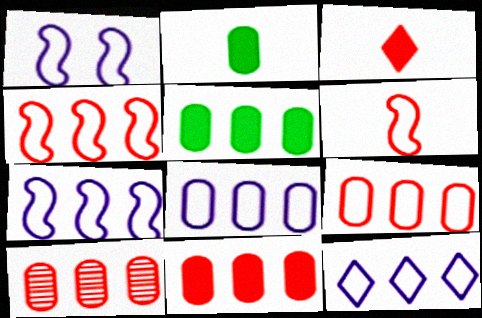[[5, 8, 10], 
[7, 8, 12], 
[9, 10, 11]]